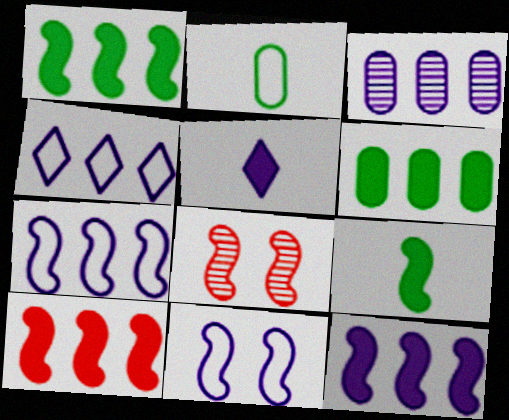[[1, 10, 12], 
[3, 4, 12], 
[3, 5, 11], 
[7, 8, 9]]